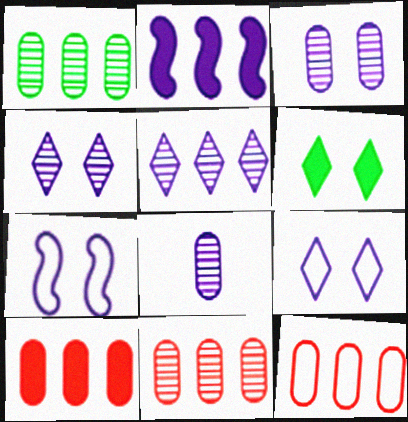[[2, 8, 9], 
[10, 11, 12]]